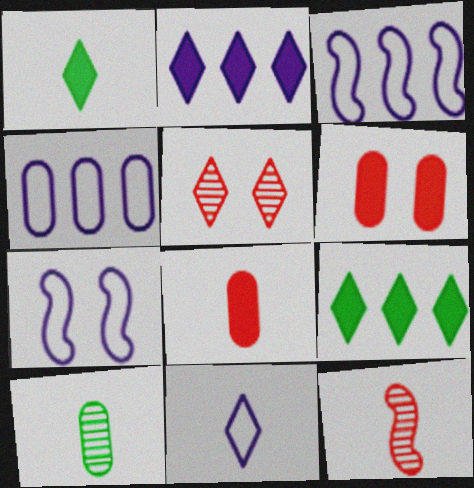[[4, 6, 10], 
[4, 7, 11], 
[5, 9, 11]]